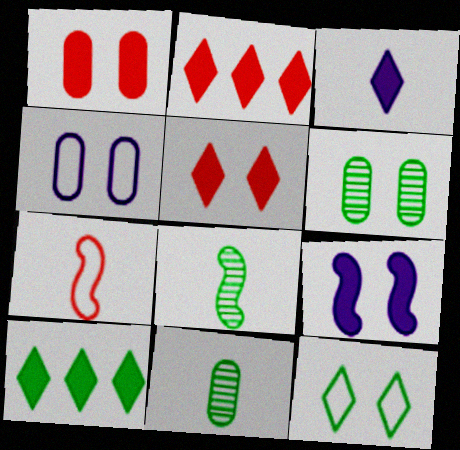[[1, 4, 6], 
[2, 4, 8], 
[3, 5, 10], 
[3, 7, 11]]